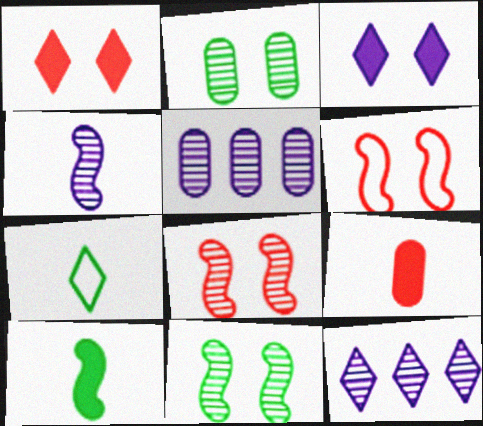[[1, 7, 12], 
[2, 3, 6], 
[4, 7, 9]]